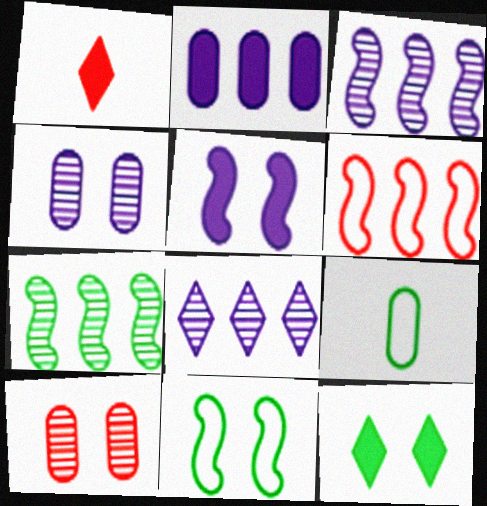[[1, 6, 10], 
[2, 9, 10], 
[7, 9, 12]]